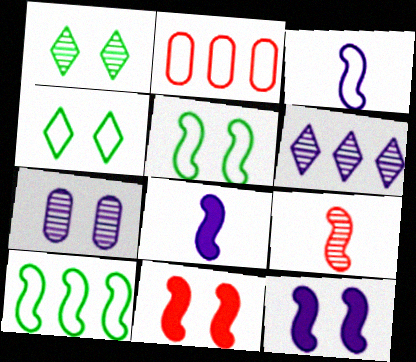[[1, 2, 8], 
[2, 3, 4], 
[4, 7, 11], 
[9, 10, 12]]